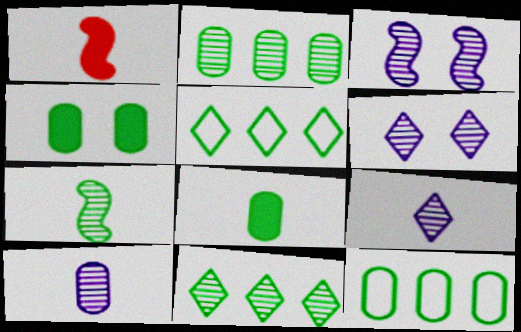[[1, 6, 12], 
[4, 5, 7]]